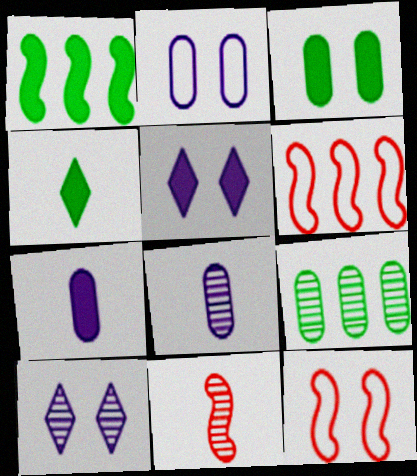[[1, 3, 4], 
[3, 10, 12], 
[9, 10, 11]]